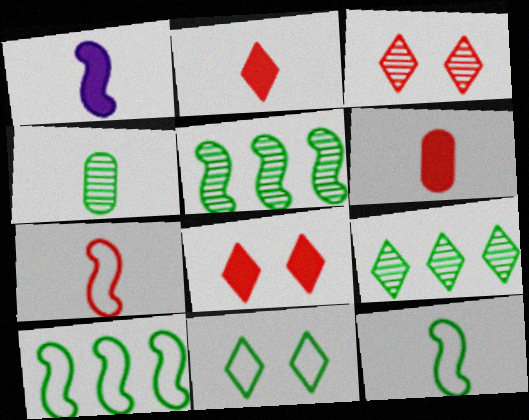[]